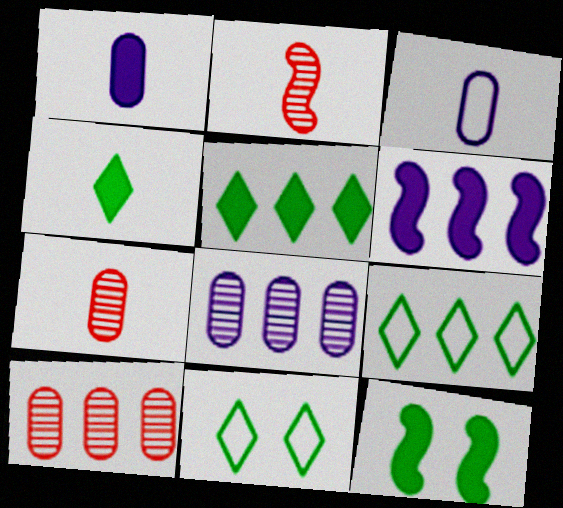[[2, 3, 4], 
[6, 7, 11], 
[6, 9, 10]]